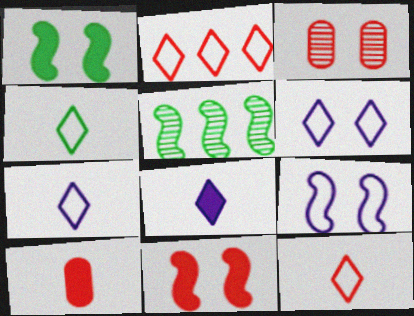[[1, 3, 6], 
[2, 4, 6], 
[4, 7, 12], 
[5, 6, 10]]